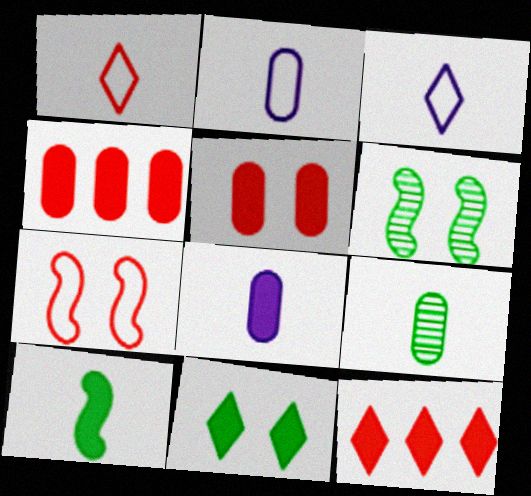[[2, 6, 12], 
[3, 4, 6]]